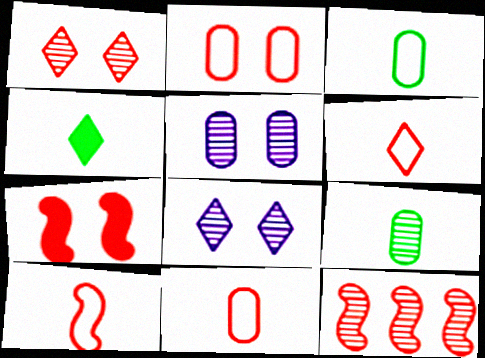[[1, 2, 7], 
[6, 10, 11], 
[7, 10, 12], 
[8, 9, 12]]